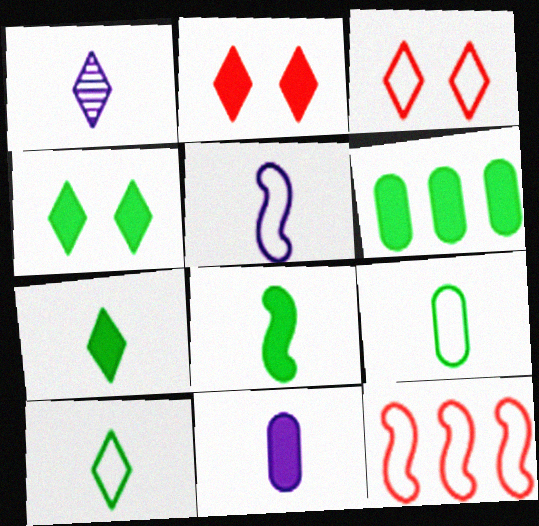[[1, 5, 11], 
[4, 6, 8]]